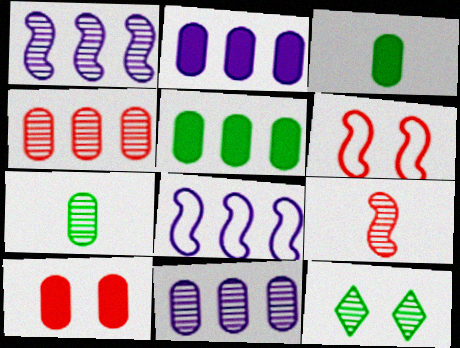[[2, 3, 10], 
[9, 11, 12]]